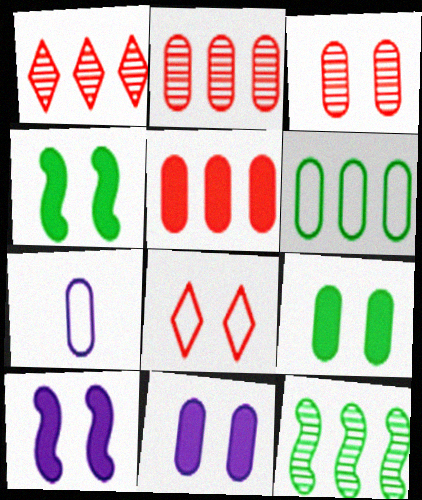[[1, 4, 7], 
[2, 7, 9]]